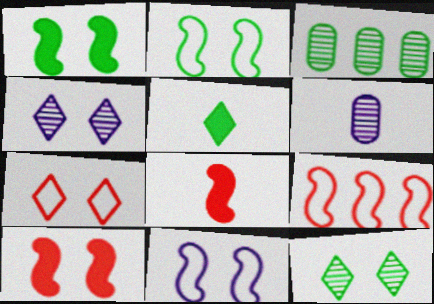[[2, 3, 5]]